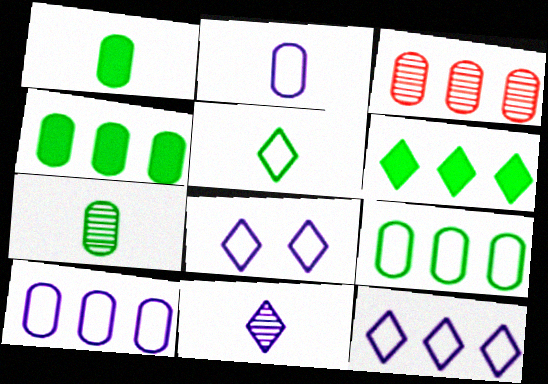[[3, 4, 10]]